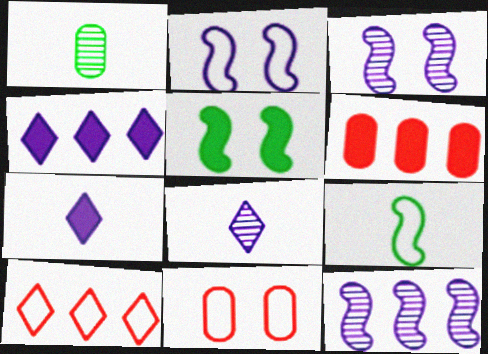[[5, 6, 7]]